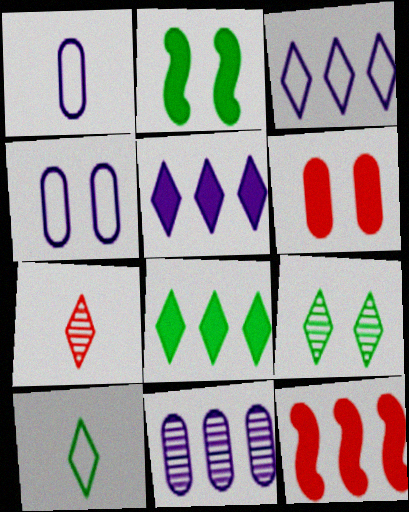[[1, 9, 12], 
[8, 9, 10]]